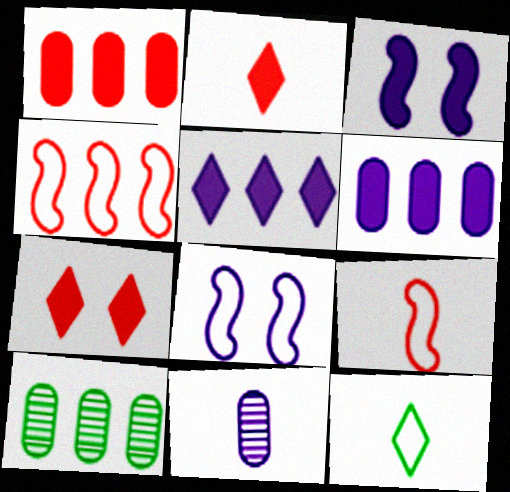[[2, 8, 10], 
[4, 5, 10], 
[5, 8, 11]]